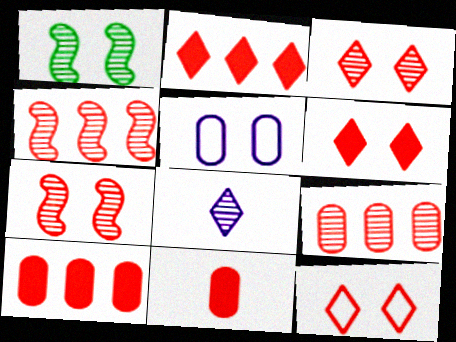[[1, 5, 6], 
[1, 8, 9], 
[3, 6, 12], 
[4, 11, 12]]